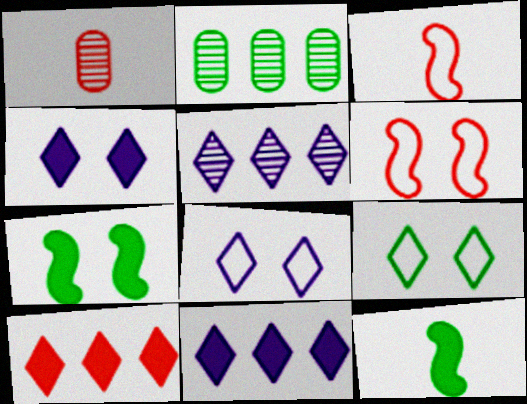[[1, 6, 10], 
[2, 3, 4], 
[2, 9, 12]]